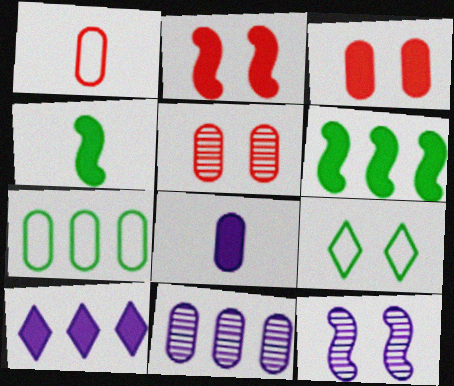[[3, 4, 10], 
[3, 9, 12], 
[5, 7, 8]]